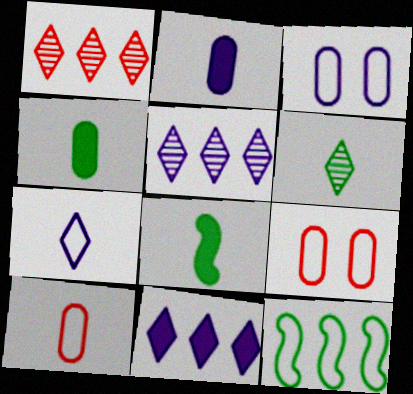[[1, 3, 8], 
[5, 8, 9], 
[7, 9, 12]]